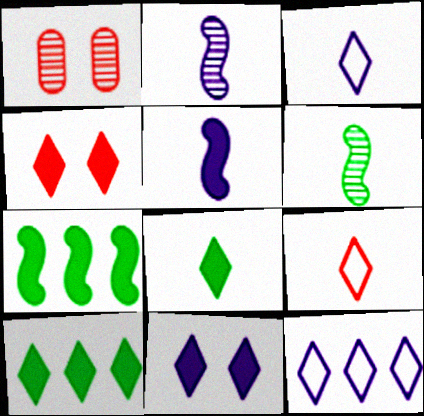[[1, 3, 7]]